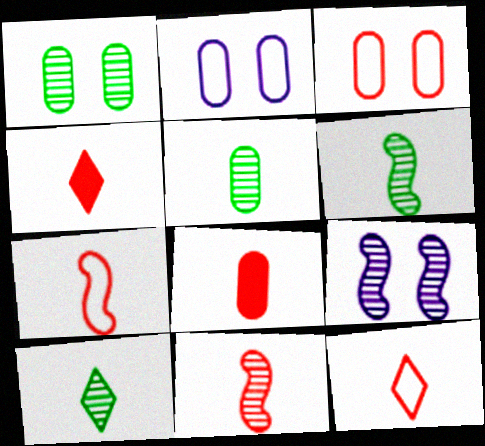[[5, 6, 10], 
[8, 11, 12]]